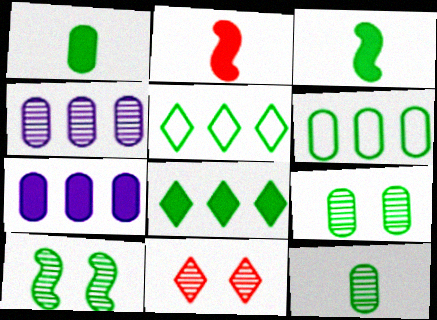[[1, 5, 10], 
[1, 6, 9], 
[3, 5, 9]]